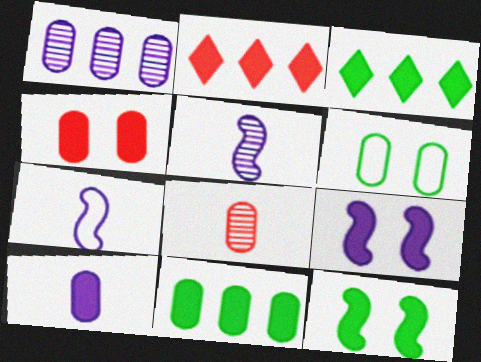[[2, 5, 6], 
[2, 10, 12], 
[4, 10, 11]]